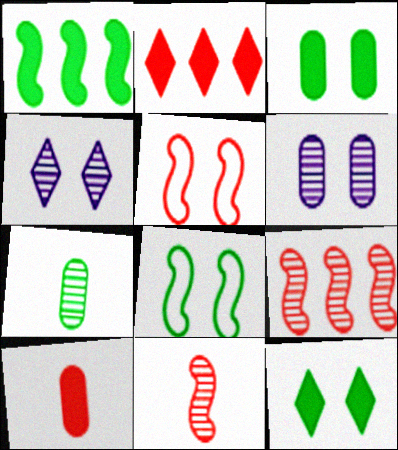[[3, 4, 5], 
[4, 7, 9], 
[5, 6, 12]]